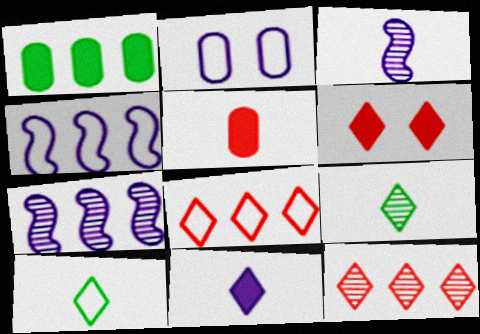[[1, 4, 12], 
[1, 7, 8], 
[2, 7, 11], 
[3, 5, 10]]